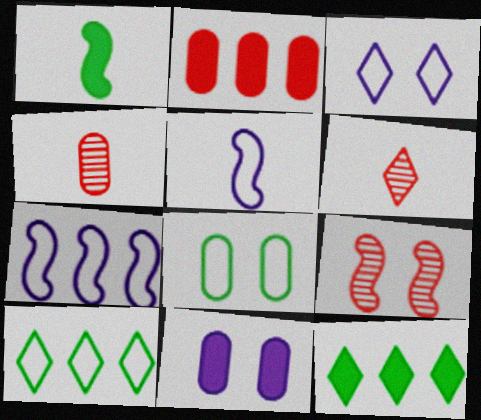[[1, 7, 9], 
[3, 6, 12]]